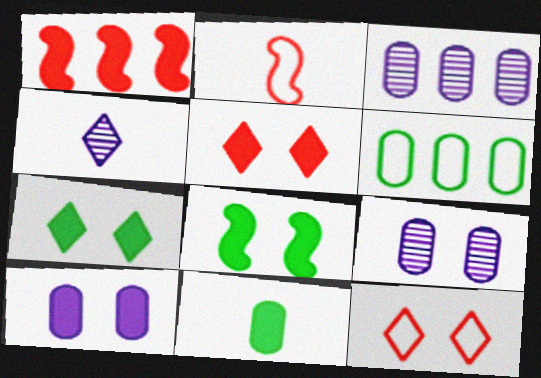[[2, 3, 7], 
[2, 4, 11], 
[5, 8, 10], 
[8, 9, 12]]